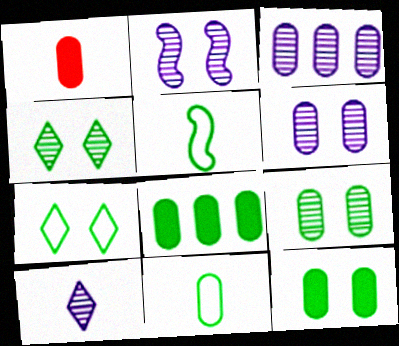[[1, 5, 10], 
[2, 3, 10], 
[4, 5, 8], 
[8, 9, 11]]